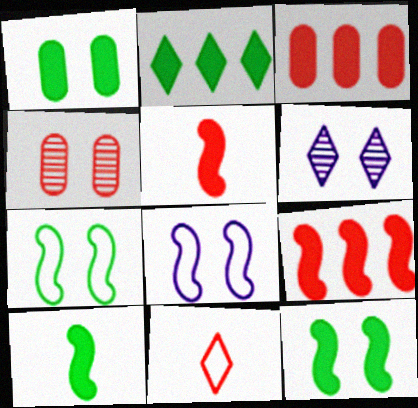[[1, 2, 10], 
[2, 6, 11], 
[4, 9, 11]]